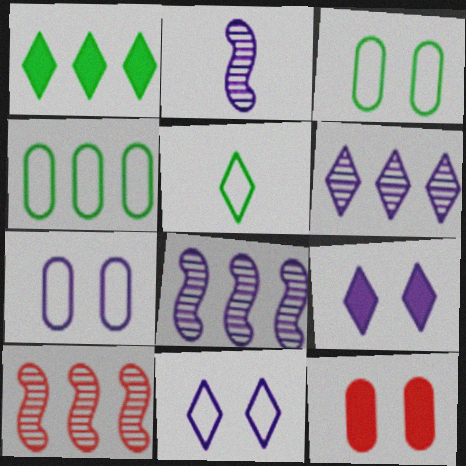[[5, 8, 12]]